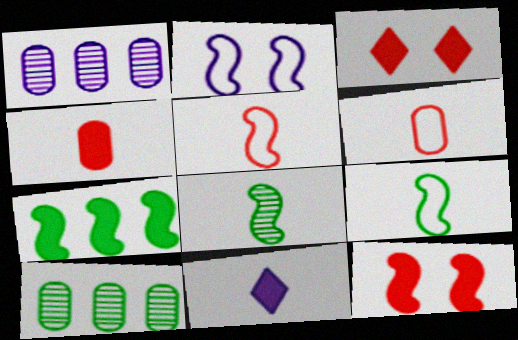[[1, 2, 11], 
[1, 3, 9], 
[6, 8, 11]]